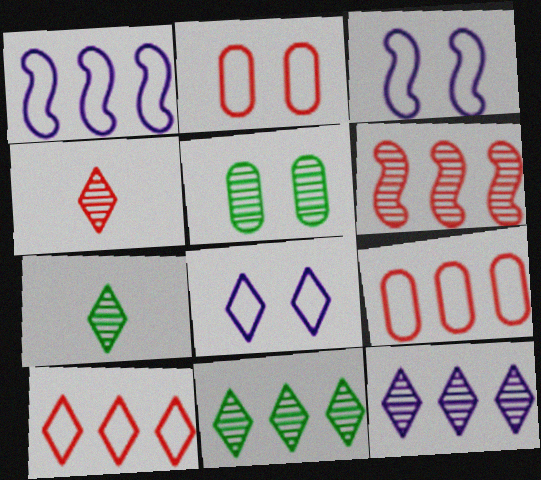[]